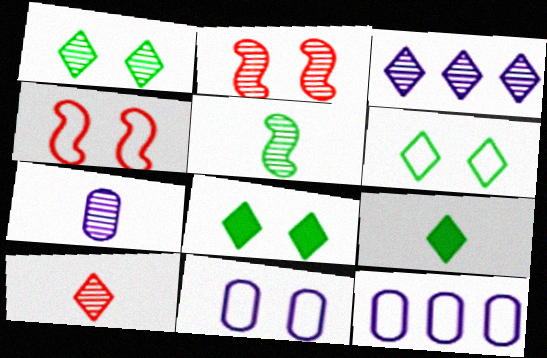[[1, 3, 10], 
[1, 6, 8], 
[2, 8, 11], 
[2, 9, 12], 
[4, 6, 11], 
[5, 7, 10]]